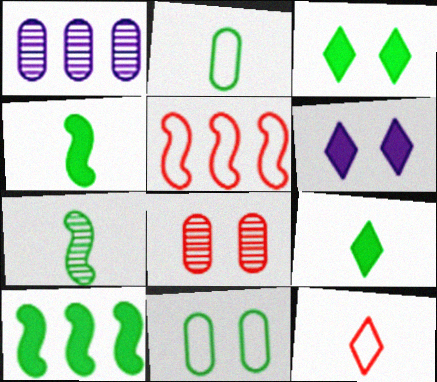[[2, 7, 9]]